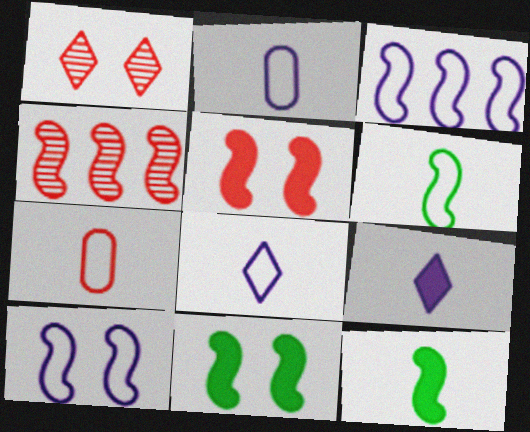[[4, 10, 12], 
[6, 7, 8]]